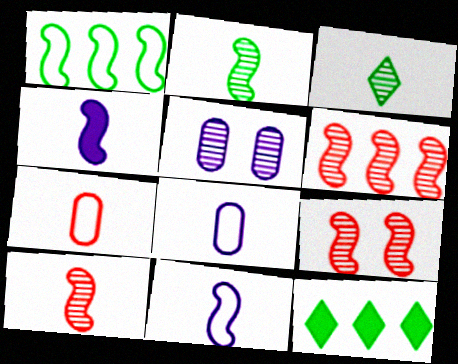[[1, 4, 9], 
[3, 4, 7], 
[3, 5, 6], 
[6, 9, 10], 
[8, 9, 12]]